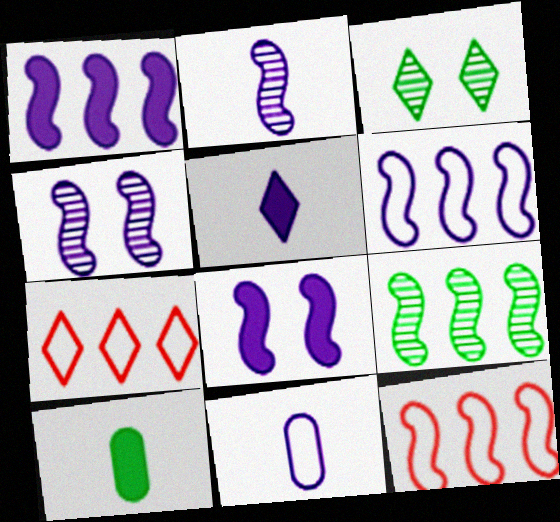[[1, 9, 12], 
[2, 5, 11], 
[2, 6, 8], 
[3, 5, 7], 
[4, 7, 10]]